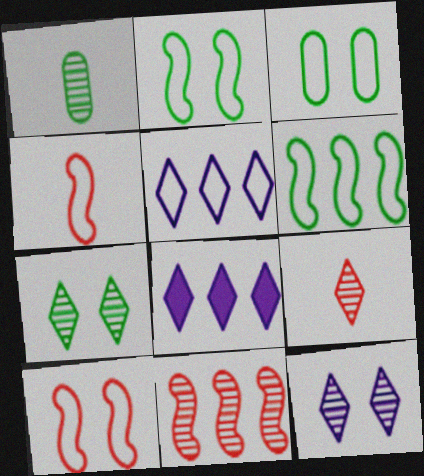[[1, 8, 10], 
[1, 11, 12], 
[3, 4, 5]]